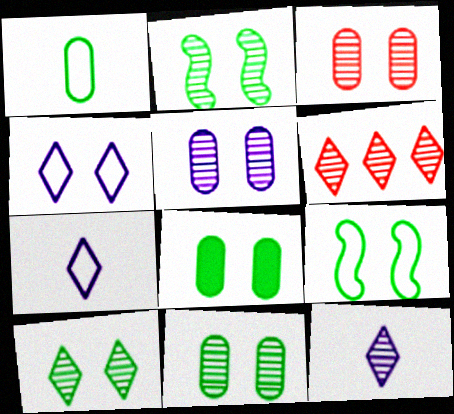[[2, 10, 11], 
[3, 5, 11], 
[6, 10, 12], 
[8, 9, 10]]